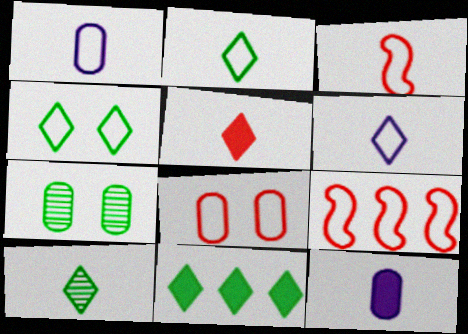[[1, 2, 3], 
[1, 4, 9], 
[3, 10, 12], 
[4, 10, 11], 
[5, 6, 10]]